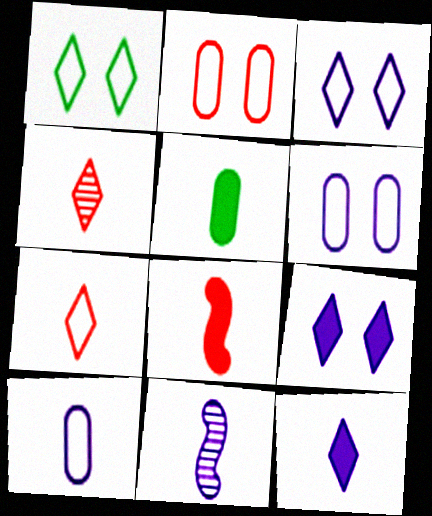[[5, 7, 11], 
[5, 8, 12], 
[10, 11, 12]]